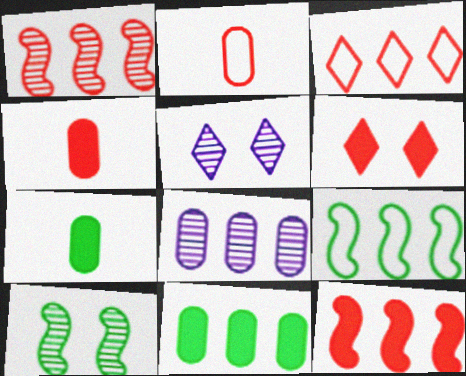[[1, 2, 6], 
[4, 5, 9], 
[4, 6, 12]]